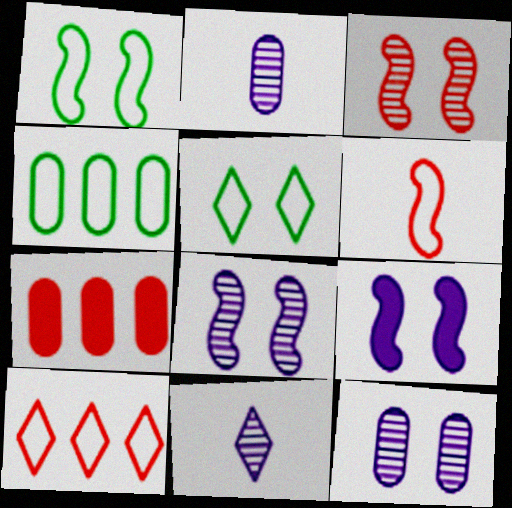[[1, 3, 9], 
[1, 7, 11]]